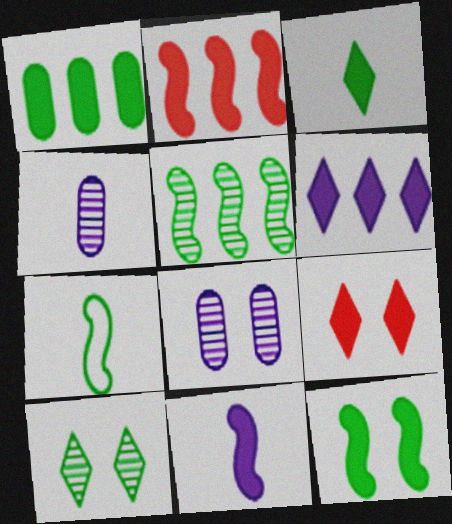[[1, 2, 6], 
[1, 3, 12], 
[1, 7, 10], 
[1, 9, 11], 
[2, 11, 12], 
[3, 6, 9], 
[5, 7, 12]]